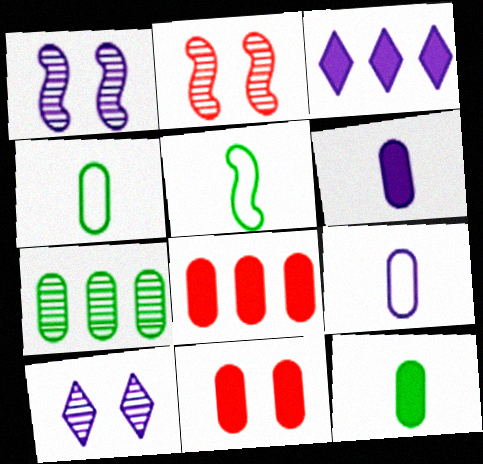[[1, 3, 9], 
[2, 3, 4], 
[5, 8, 10], 
[7, 9, 11]]